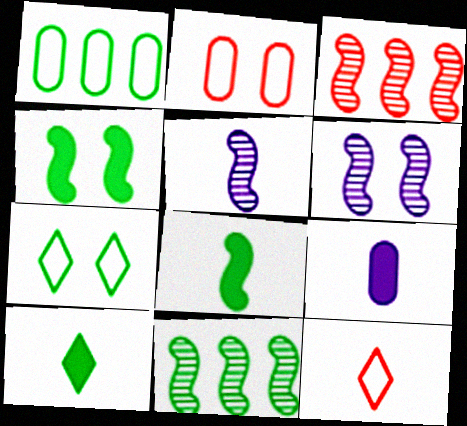[[3, 7, 9]]